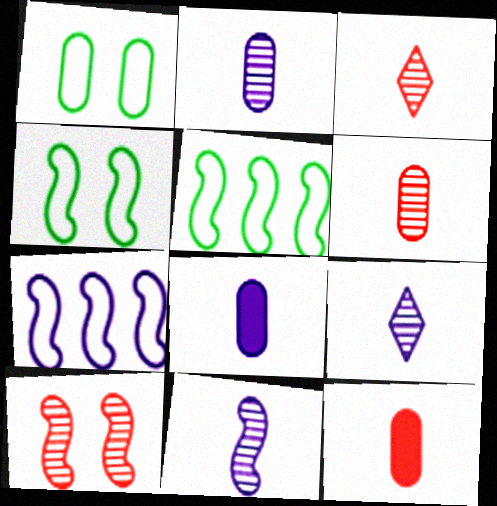[[2, 9, 11]]